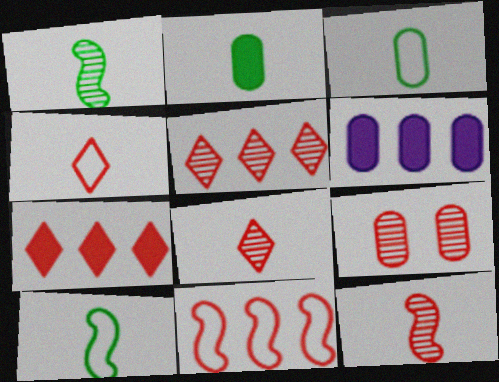[[3, 6, 9], 
[5, 9, 12]]